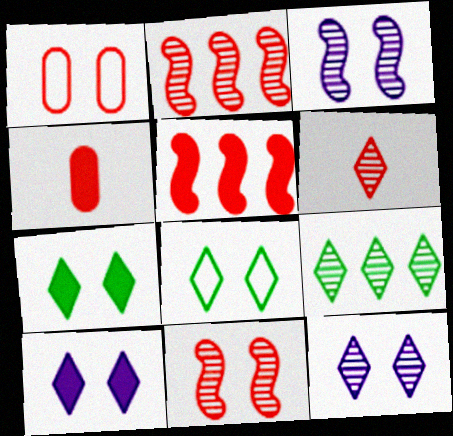[[1, 3, 7], 
[1, 5, 6], 
[6, 9, 12]]